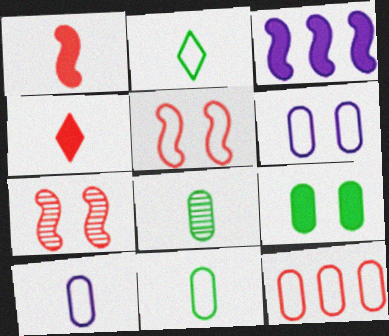[[3, 4, 9], 
[4, 7, 12], 
[6, 11, 12]]